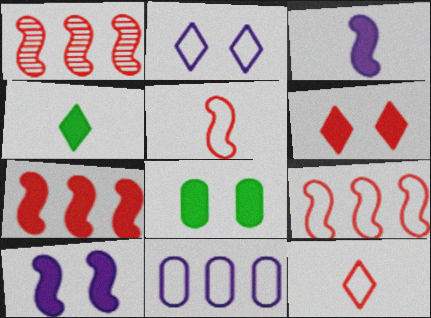[[1, 7, 9], 
[6, 8, 10]]